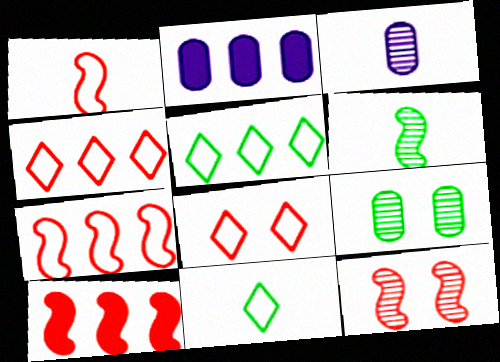[[1, 10, 12], 
[2, 6, 8], 
[2, 11, 12]]